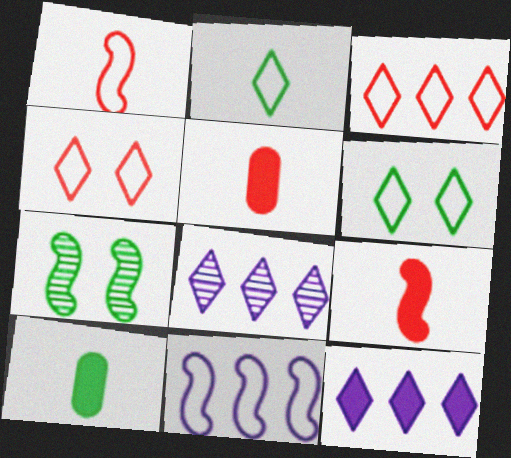[[7, 9, 11]]